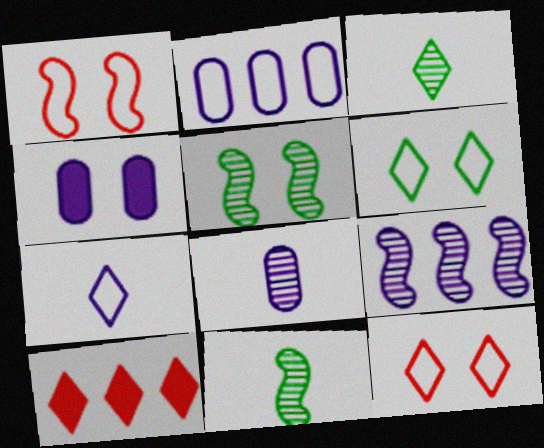[[2, 4, 8], 
[4, 5, 12], 
[4, 7, 9]]